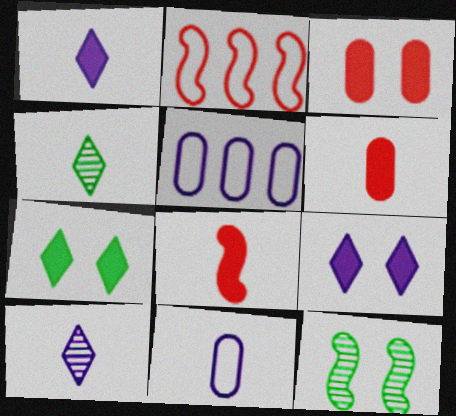[[4, 8, 11]]